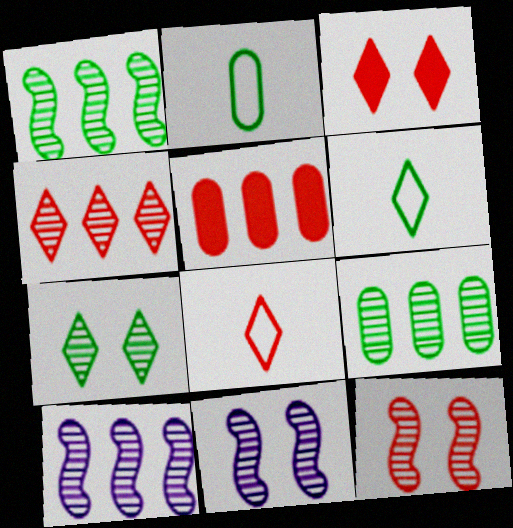[[2, 3, 10], 
[3, 4, 8], 
[4, 9, 10], 
[5, 6, 11], 
[5, 8, 12]]